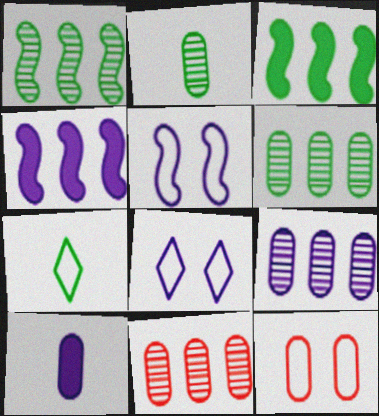[[6, 9, 11], 
[6, 10, 12]]